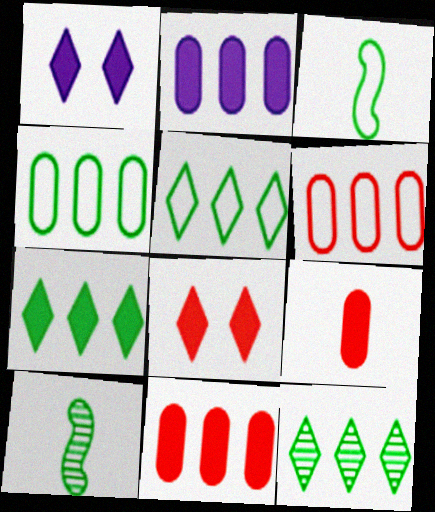[[1, 6, 10], 
[5, 7, 12]]